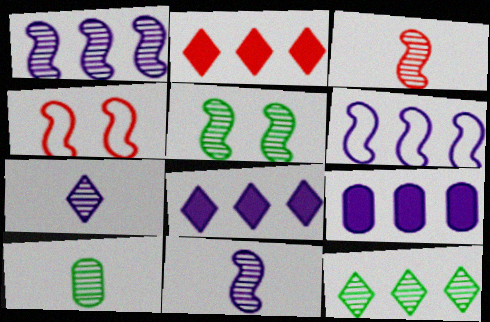[[1, 3, 5], 
[3, 7, 10], 
[4, 8, 10], 
[5, 10, 12]]